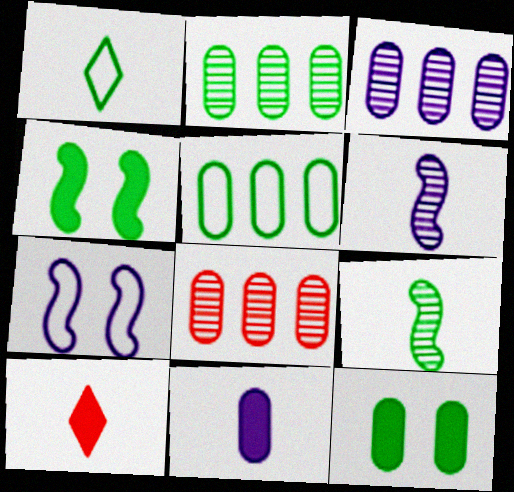[[1, 2, 4], 
[2, 3, 8], 
[2, 7, 10]]